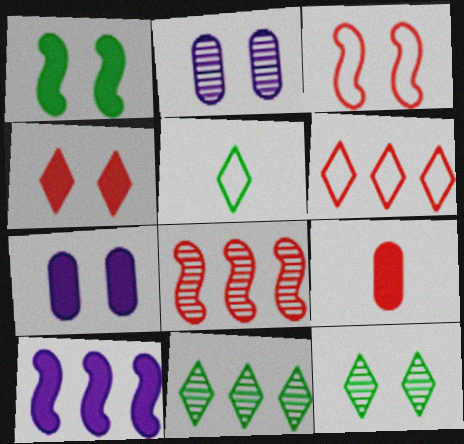[[1, 4, 7], 
[3, 7, 12], 
[5, 7, 8]]